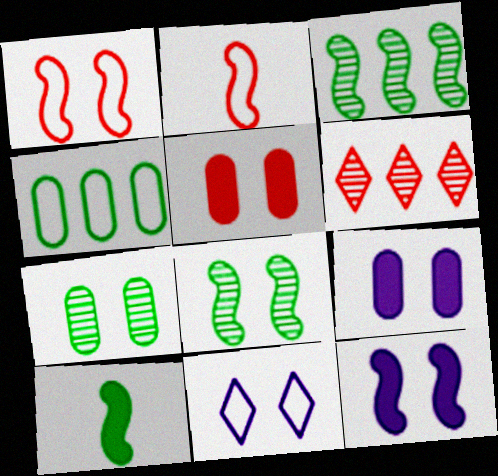[[1, 8, 12], 
[2, 3, 12], 
[2, 4, 11], 
[2, 5, 6], 
[5, 8, 11]]